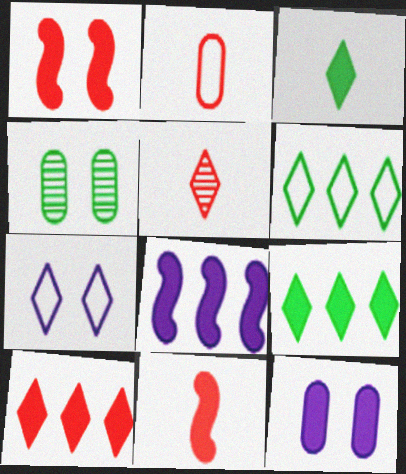[[1, 4, 7], 
[2, 5, 11], 
[5, 7, 9], 
[9, 11, 12]]